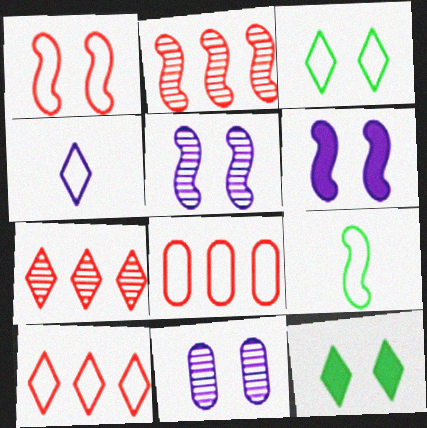[[1, 11, 12], 
[2, 6, 9], 
[3, 4, 10], 
[4, 7, 12]]